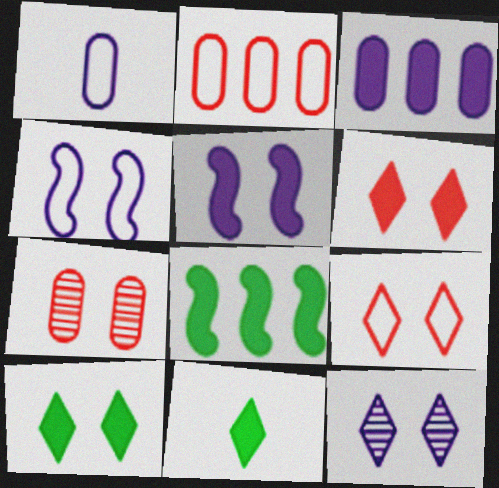[[4, 7, 10], 
[9, 10, 12]]